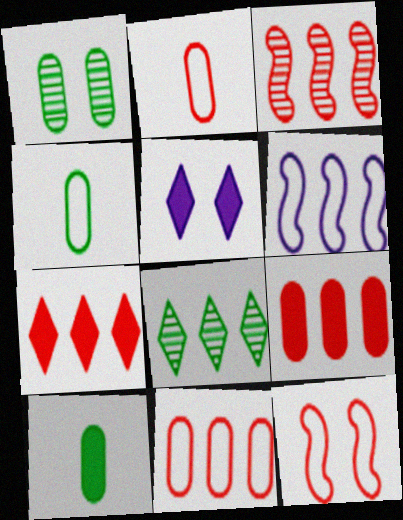[[1, 5, 12], 
[3, 4, 5], 
[3, 7, 11], 
[6, 8, 9]]